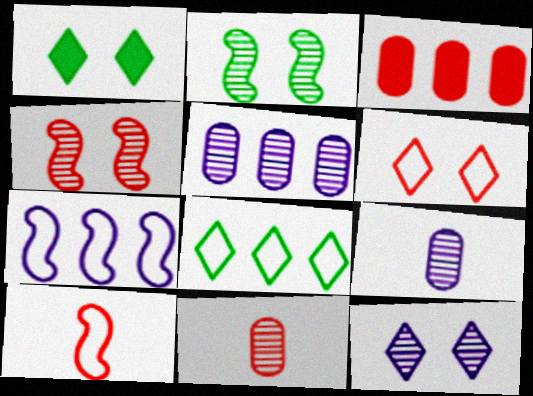[[1, 5, 10], 
[1, 6, 12], 
[1, 7, 11]]